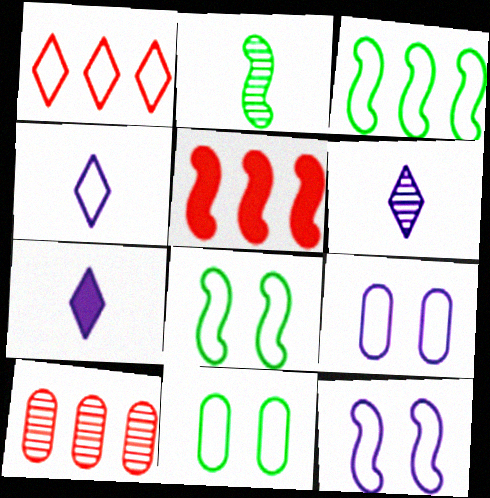[[1, 5, 10], 
[2, 5, 12], 
[4, 6, 7], 
[5, 6, 11], 
[7, 8, 10]]